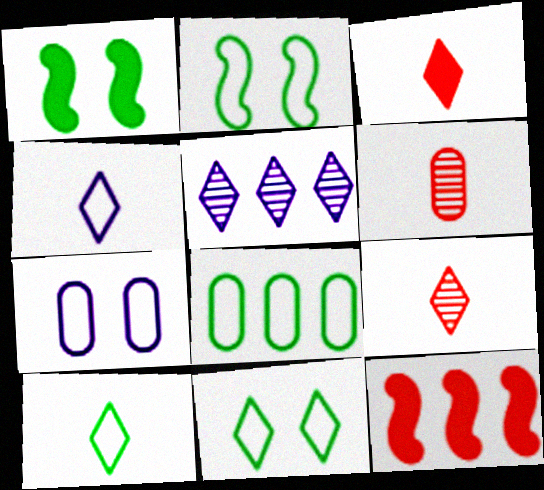[[2, 8, 10], 
[3, 5, 11], 
[5, 8, 12]]